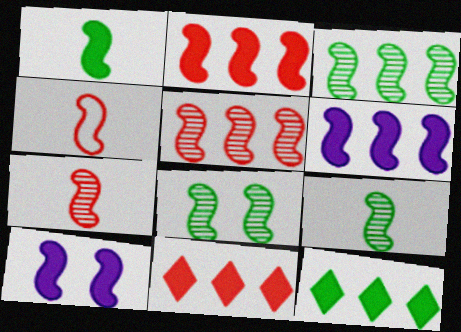[[1, 2, 10], 
[3, 4, 10], 
[3, 8, 9], 
[4, 6, 8]]